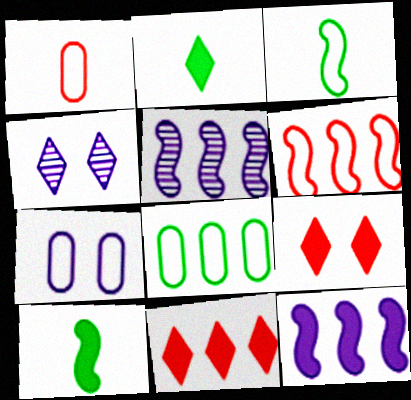[[1, 7, 8], 
[5, 8, 11]]